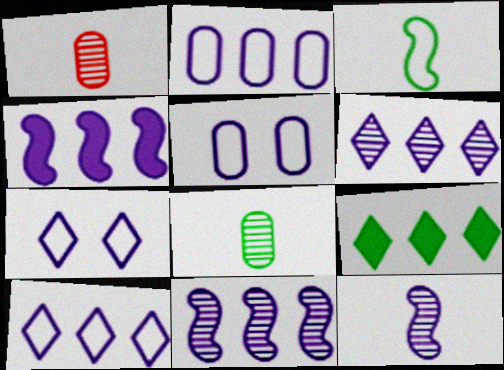[[2, 4, 6]]